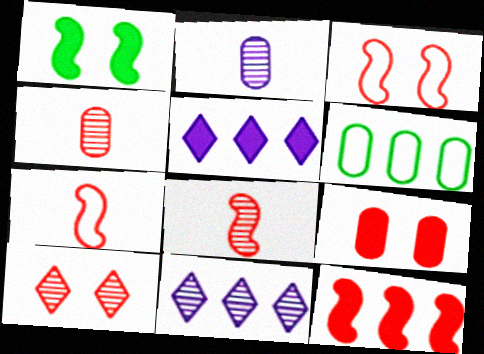[[2, 6, 9], 
[3, 8, 12], 
[3, 9, 10], 
[6, 11, 12]]